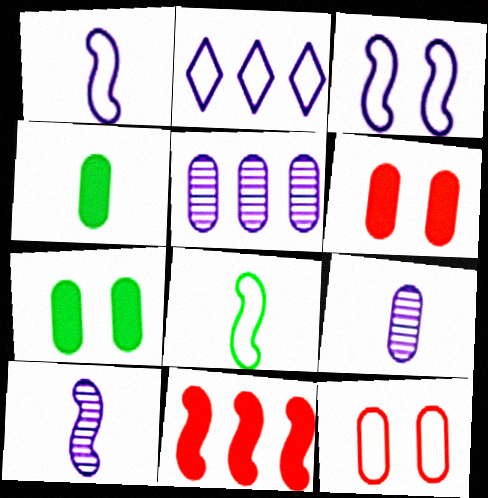[[2, 8, 12], 
[4, 5, 12]]